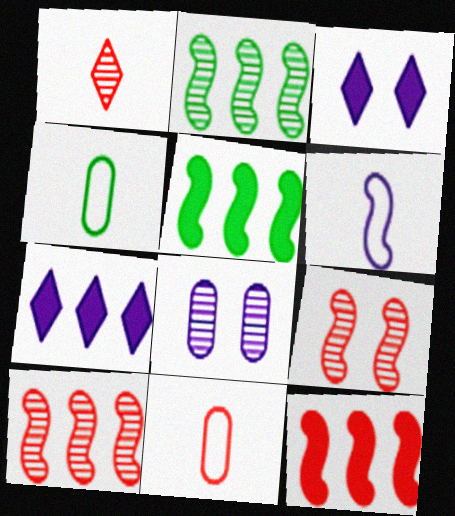[[1, 2, 8], 
[2, 3, 11], 
[3, 4, 10], 
[4, 7, 9], 
[5, 6, 9], 
[6, 7, 8]]